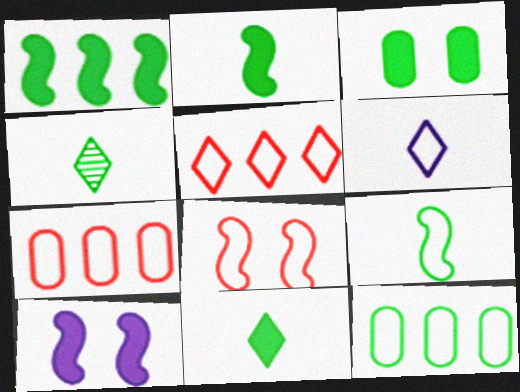[[1, 3, 11], 
[4, 7, 10], 
[6, 8, 12]]